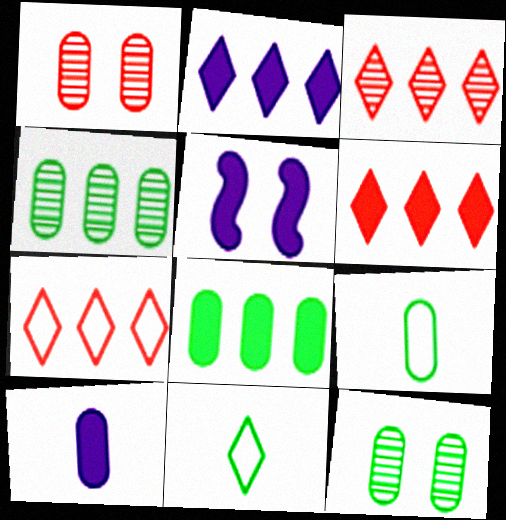[[2, 5, 10], 
[3, 5, 9], 
[3, 6, 7], 
[8, 9, 12]]